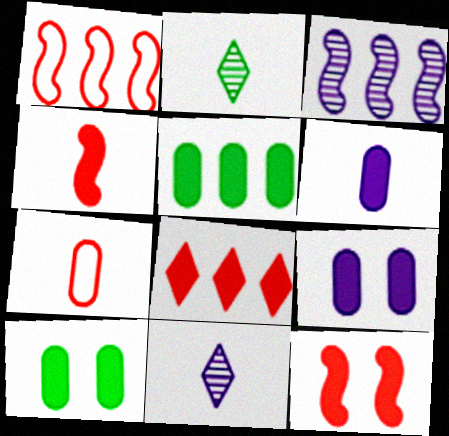[[1, 2, 9], 
[1, 10, 11]]